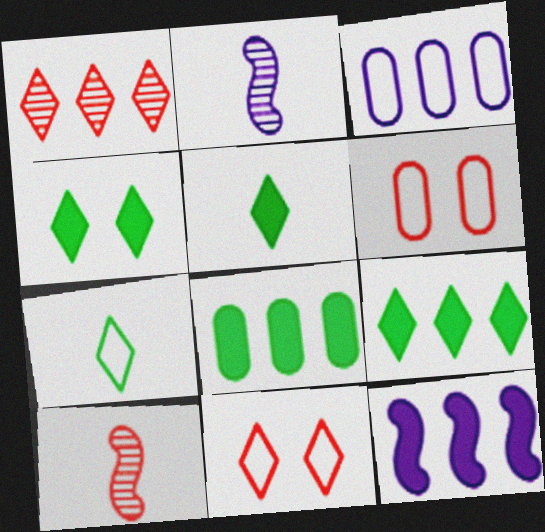[[2, 6, 9], 
[2, 8, 11], 
[3, 4, 10], 
[4, 5, 9]]